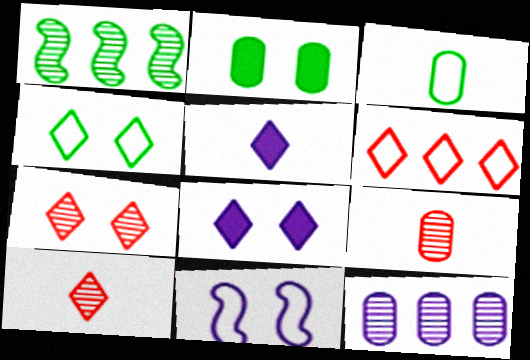[[2, 7, 11], 
[3, 6, 11], 
[4, 7, 8], 
[5, 11, 12]]